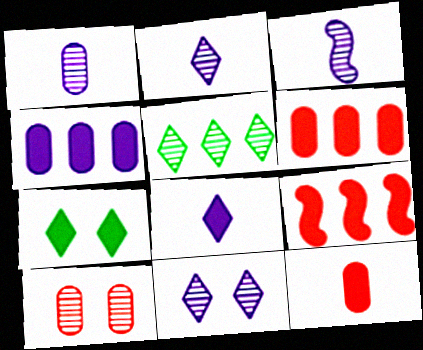[[1, 2, 3], 
[3, 5, 10]]